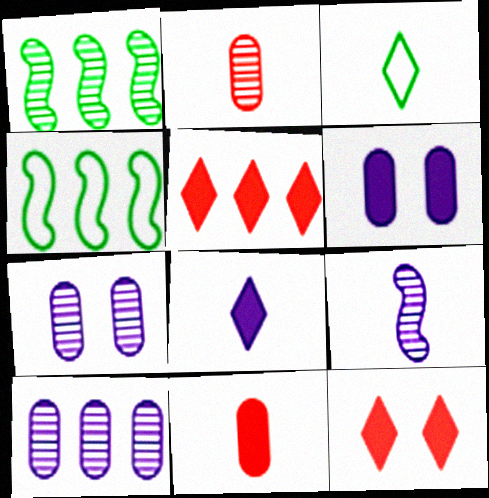[[3, 9, 11], 
[4, 5, 10]]